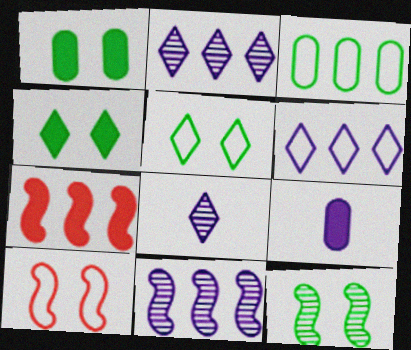[[1, 5, 12], 
[2, 3, 7], 
[4, 7, 9]]